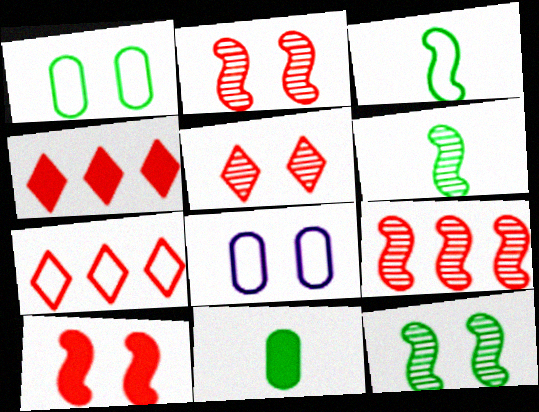[[3, 7, 8], 
[4, 6, 8]]